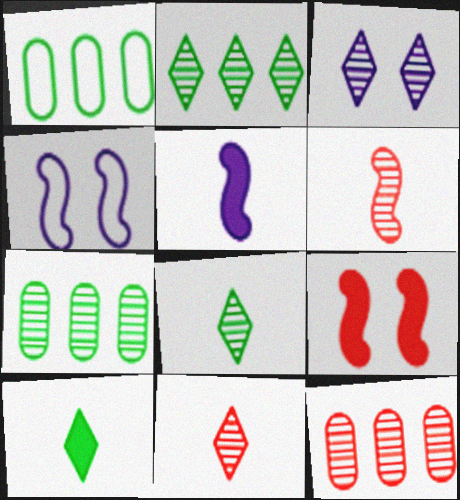[[2, 3, 11], 
[3, 6, 7], 
[4, 10, 12]]